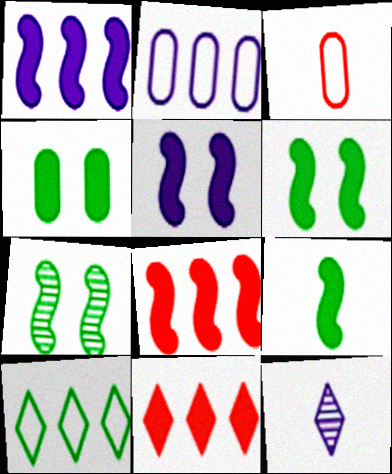[[2, 5, 12], 
[3, 9, 12], 
[5, 8, 9]]